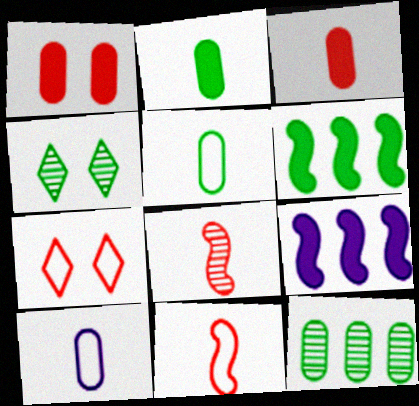[[1, 10, 12], 
[4, 5, 6]]